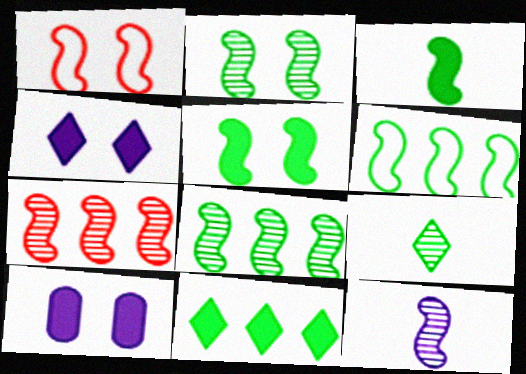[[2, 3, 6], 
[2, 7, 12]]